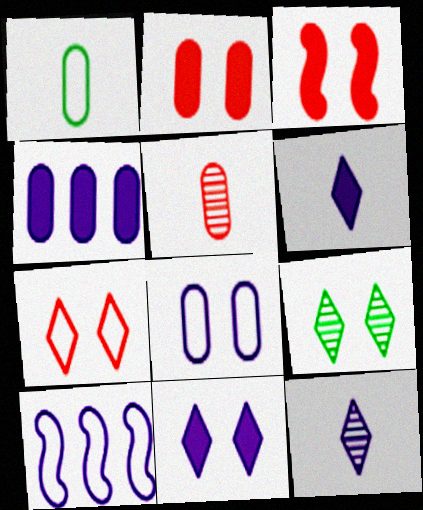[[1, 7, 10], 
[3, 8, 9], 
[7, 9, 11]]